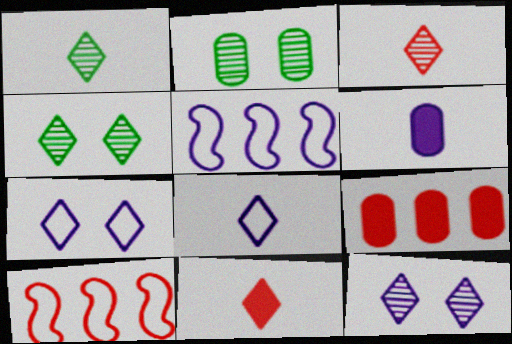[[1, 8, 11], 
[2, 5, 11], 
[4, 6, 10], 
[5, 6, 12]]